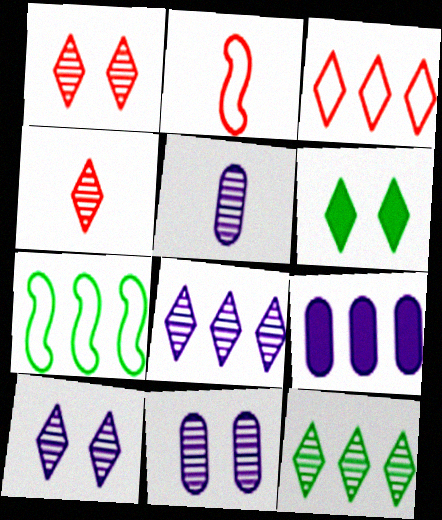[[4, 10, 12]]